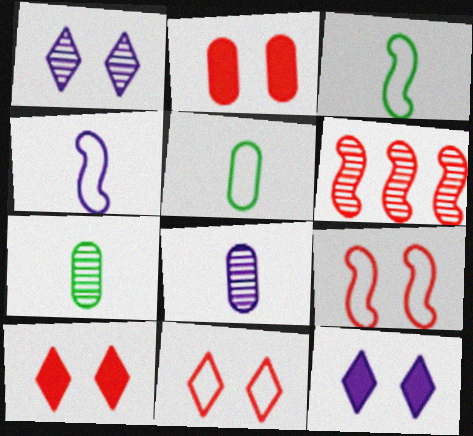[[1, 6, 7], 
[5, 6, 12]]